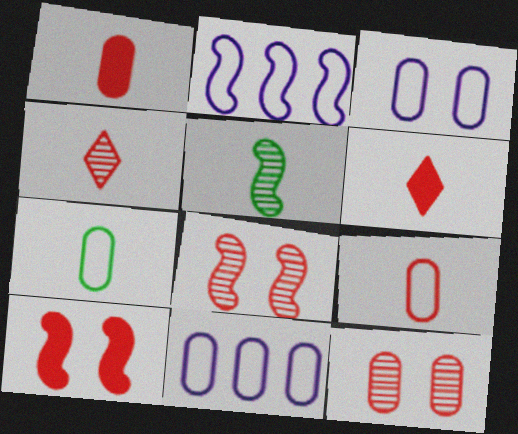[[2, 5, 10]]